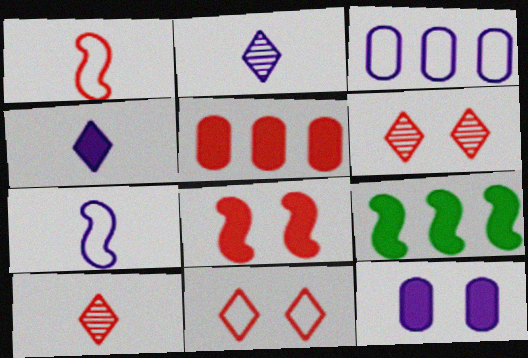[[1, 5, 6]]